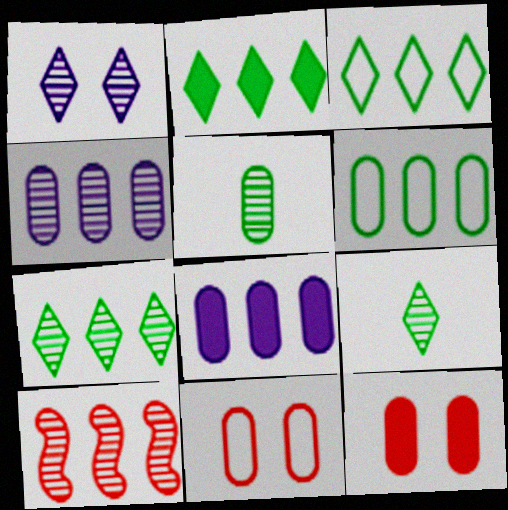[[1, 5, 10], 
[2, 3, 7], 
[3, 8, 10], 
[4, 7, 10], 
[5, 8, 11]]